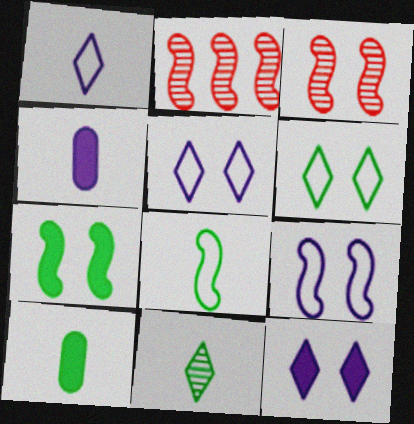[[2, 4, 6], 
[2, 5, 10], 
[3, 7, 9], 
[8, 10, 11]]